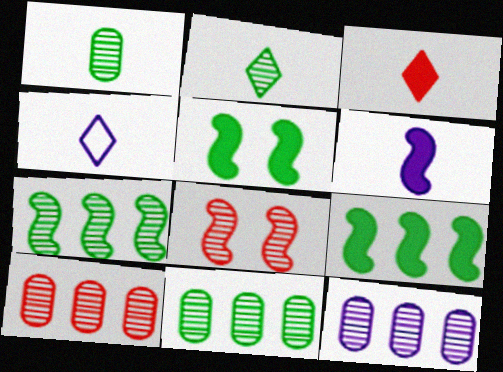[[2, 3, 4], 
[2, 8, 12], 
[4, 5, 10], 
[10, 11, 12]]